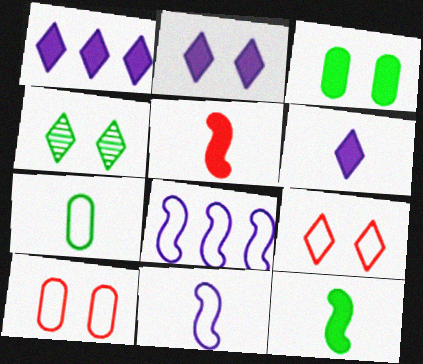[[1, 2, 6], 
[1, 3, 5], 
[2, 4, 9], 
[7, 8, 9]]